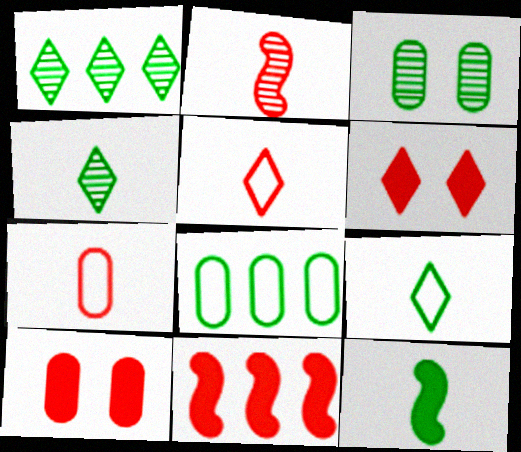[]